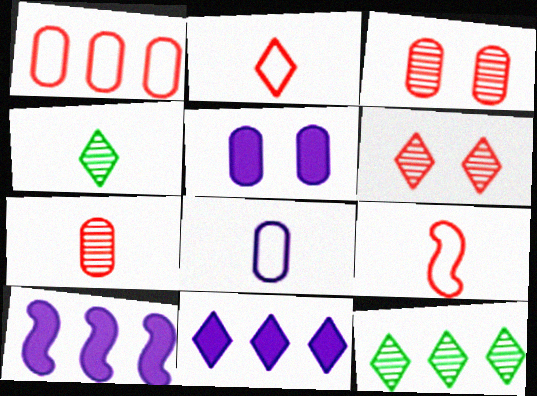[[1, 10, 12], 
[5, 9, 12]]